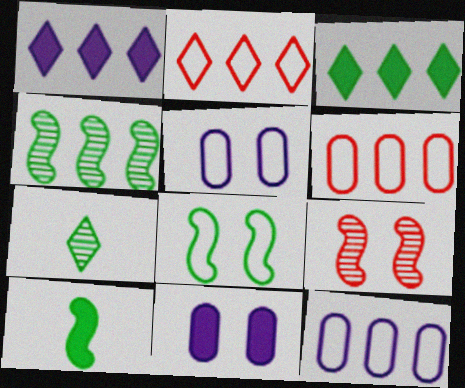[[1, 4, 6], 
[4, 8, 10]]